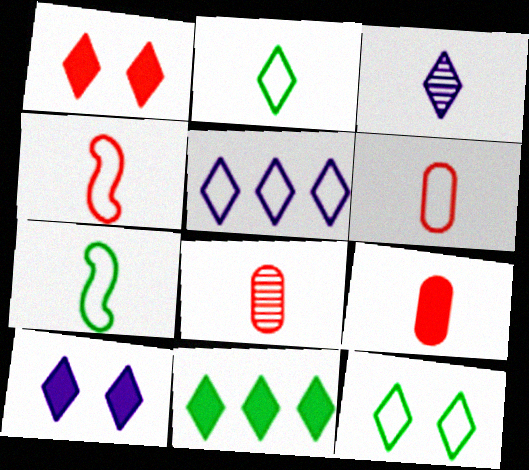[[3, 5, 10], 
[3, 7, 9], 
[6, 8, 9]]